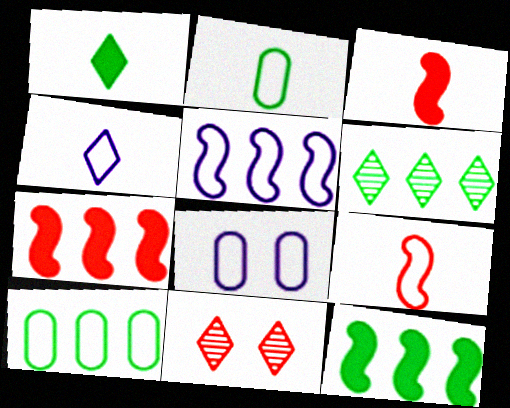[[2, 4, 9], 
[3, 6, 8], 
[4, 5, 8], 
[6, 10, 12]]